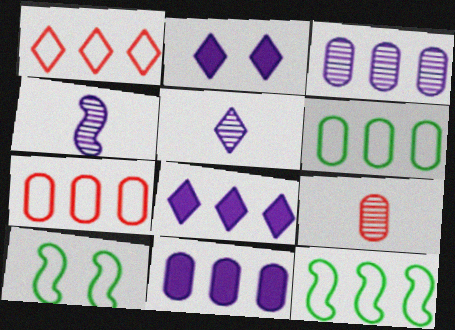[[2, 9, 12], 
[8, 9, 10]]